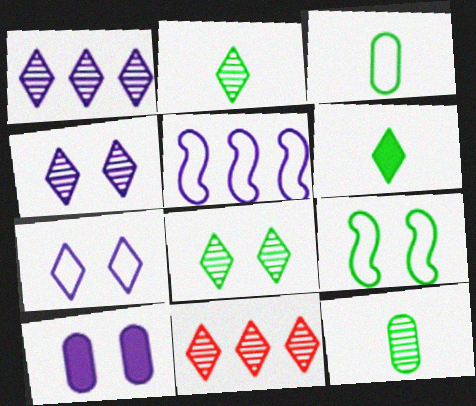[[2, 4, 11], 
[6, 7, 11]]